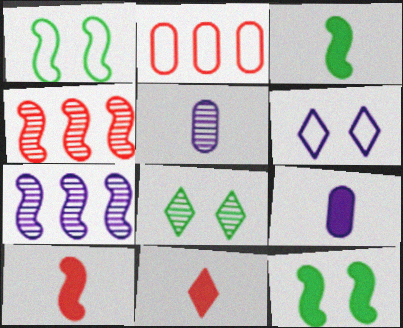[[1, 7, 10], 
[3, 9, 11], 
[4, 5, 8], 
[6, 7, 9]]